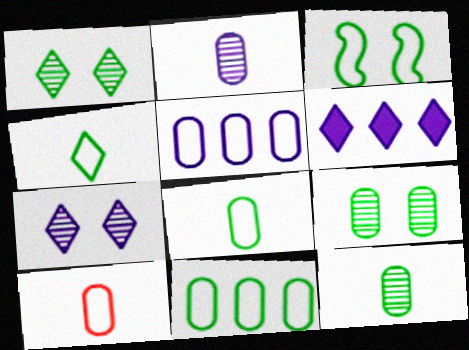[[3, 4, 11]]